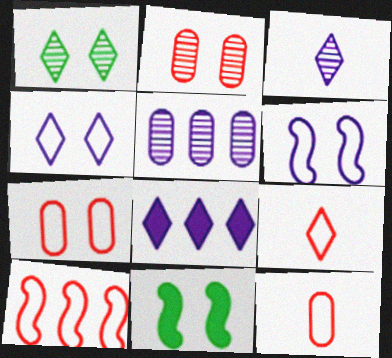[[1, 8, 9], 
[2, 4, 11], 
[3, 4, 8], 
[5, 9, 11], 
[7, 9, 10]]